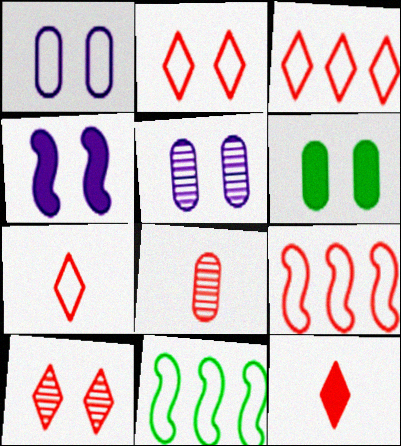[[1, 7, 11], 
[2, 3, 7], 
[3, 10, 12], 
[5, 11, 12]]